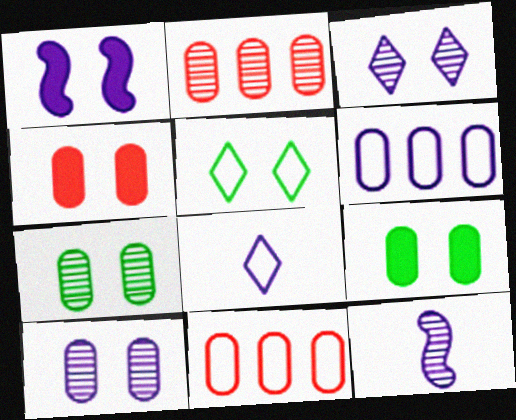[]